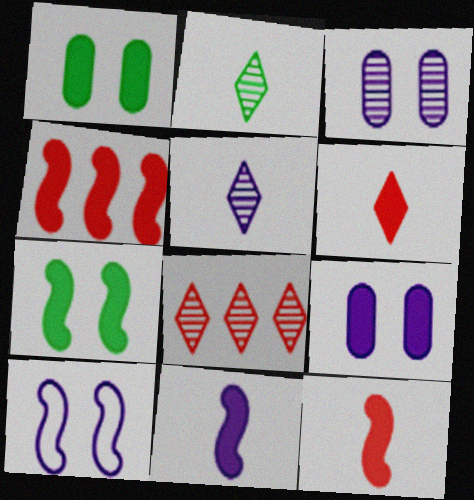[[4, 7, 11]]